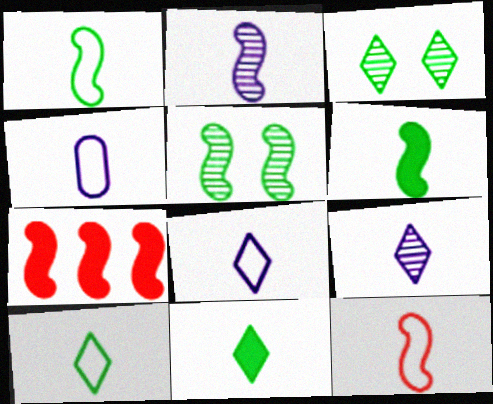[[2, 6, 12], 
[3, 4, 7], 
[4, 10, 12]]